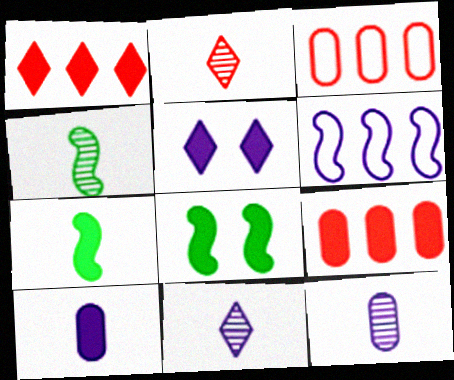[[1, 8, 10], 
[2, 4, 12], 
[3, 4, 5], 
[3, 8, 11], 
[5, 6, 12], 
[5, 7, 9]]